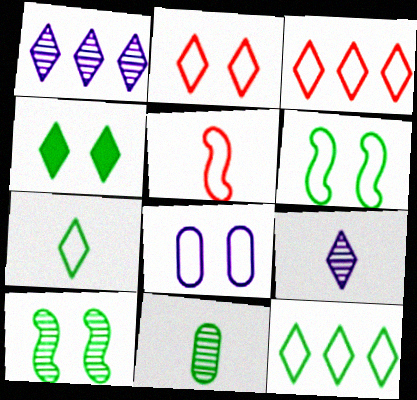[[2, 6, 8], 
[3, 4, 9], 
[5, 8, 12]]